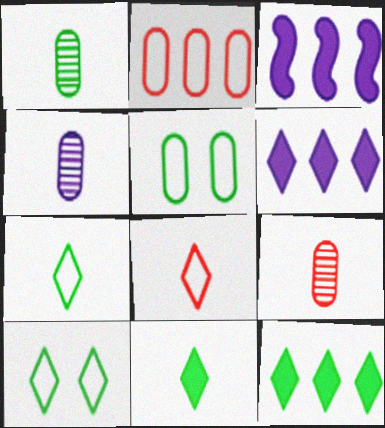[[1, 4, 9], 
[3, 9, 10]]